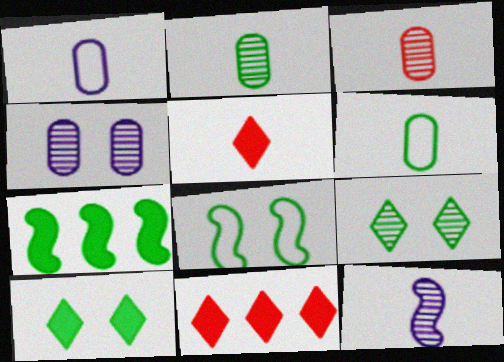[[5, 6, 12], 
[6, 7, 9]]